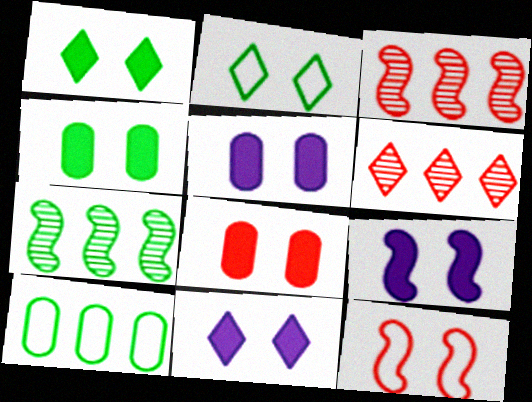[[1, 8, 9], 
[4, 5, 8], 
[5, 9, 11]]